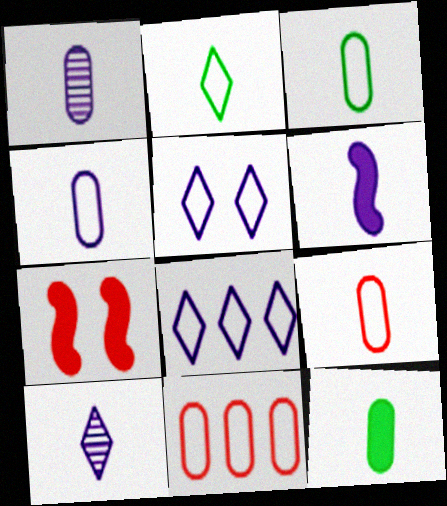[[1, 9, 12], 
[3, 4, 9], 
[4, 6, 10]]